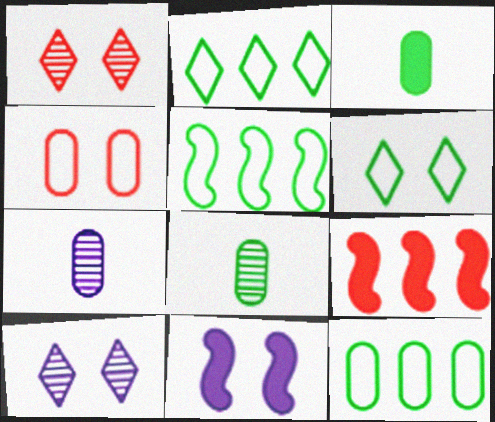[[2, 5, 12], 
[6, 7, 9]]